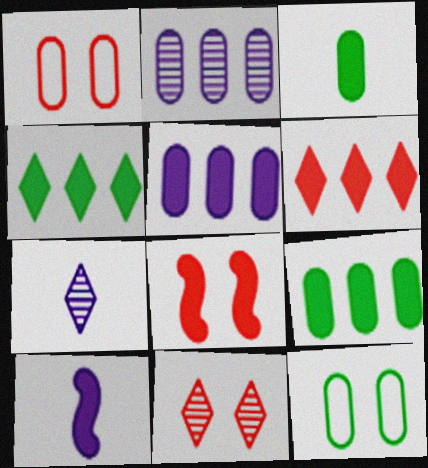[[1, 2, 3], 
[1, 8, 11]]